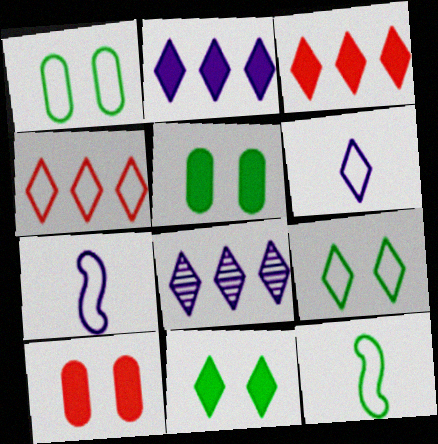[[1, 4, 7], 
[4, 6, 9], 
[8, 10, 12]]